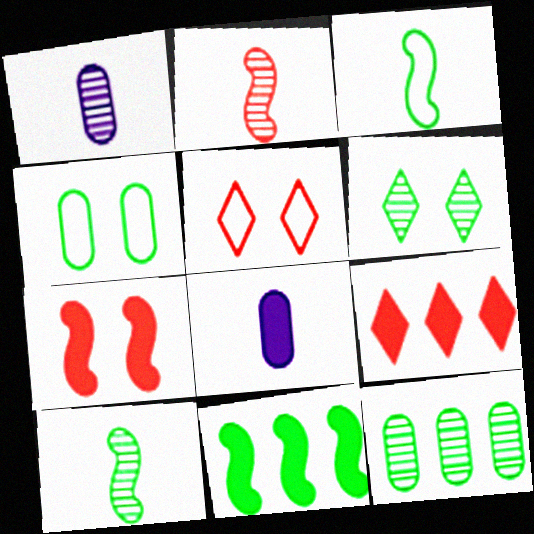[[1, 5, 11], 
[6, 10, 12]]